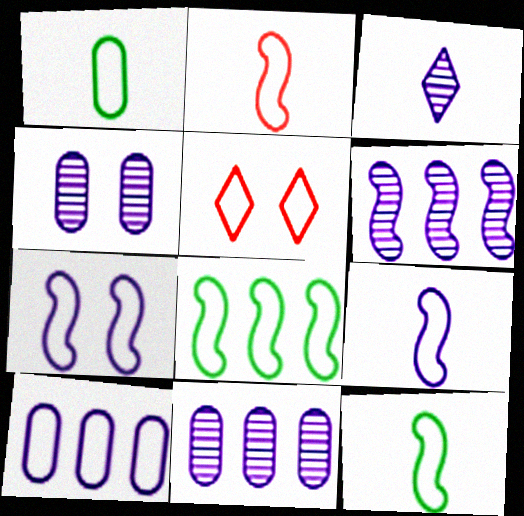[[2, 7, 8], 
[2, 9, 12], 
[3, 4, 6], 
[5, 10, 12]]